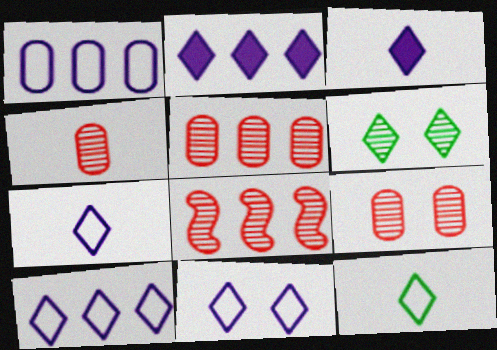[[4, 5, 9], 
[7, 10, 11]]